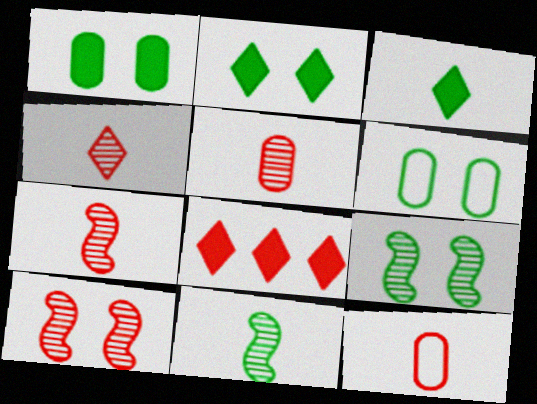[[2, 6, 9], 
[4, 5, 7], 
[8, 10, 12]]